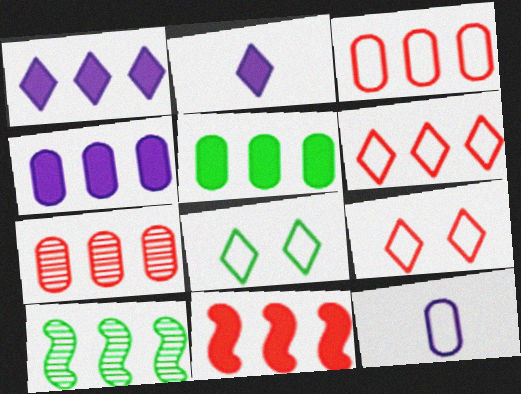[[1, 3, 10], 
[1, 5, 11], 
[4, 6, 10], 
[6, 7, 11]]